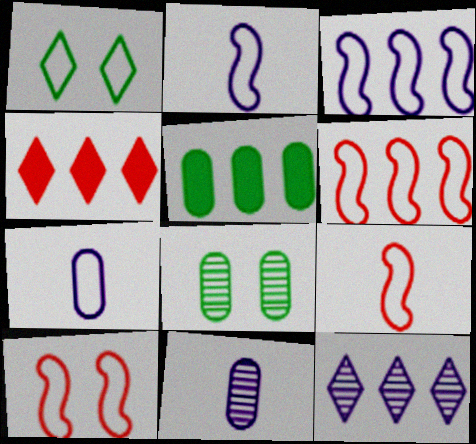[[1, 6, 7], 
[2, 4, 8], 
[5, 6, 12], 
[6, 9, 10]]